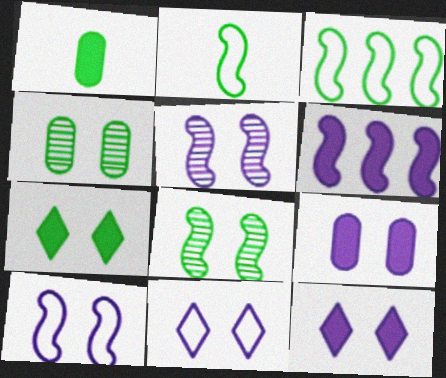[[5, 9, 11]]